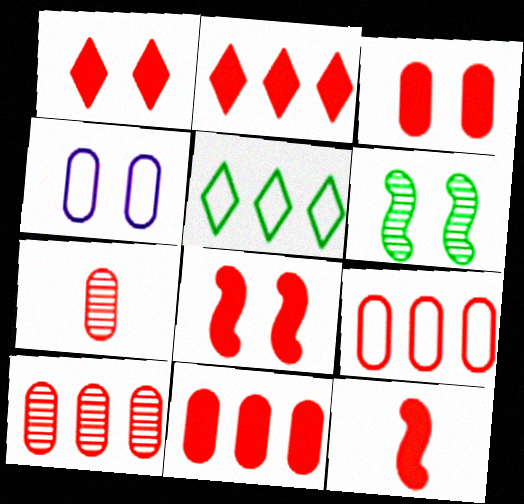[[1, 3, 8], 
[1, 4, 6], 
[1, 11, 12], 
[2, 3, 12], 
[3, 7, 9], 
[9, 10, 11]]